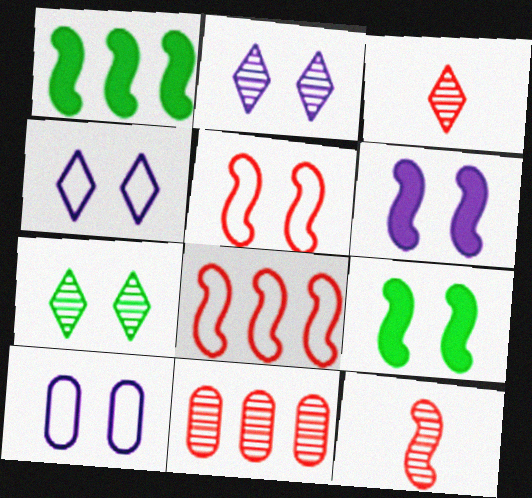[[1, 3, 10], 
[2, 6, 10]]